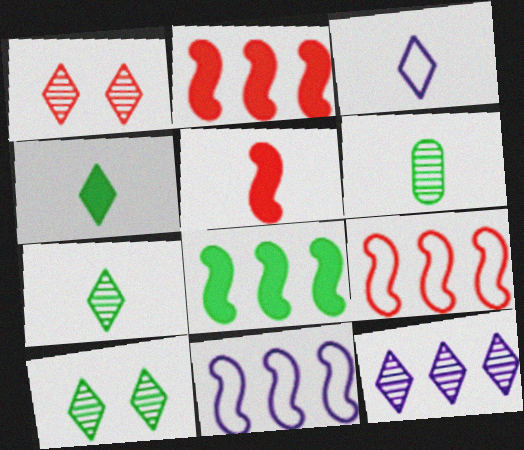[[1, 7, 12], 
[3, 5, 6]]